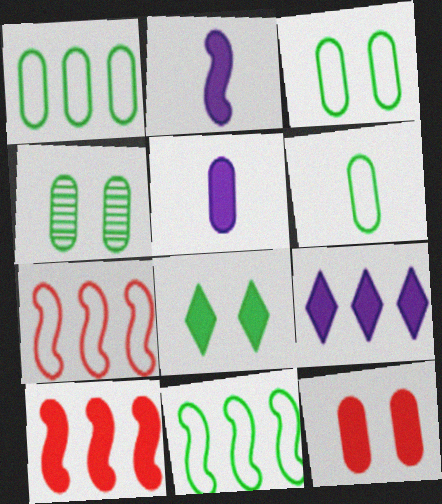[[1, 3, 6], 
[5, 8, 10]]